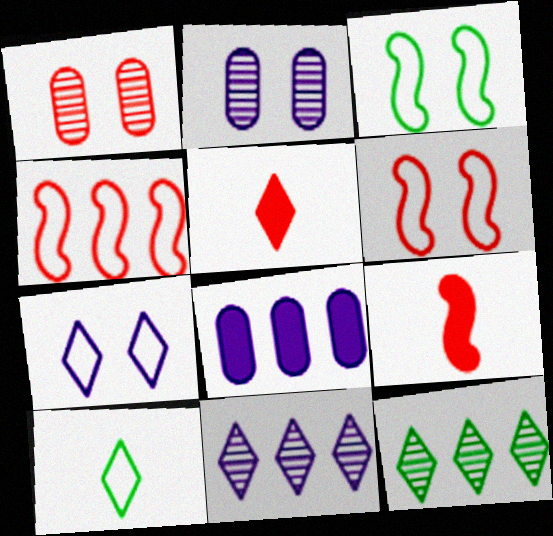[[1, 4, 5], 
[4, 8, 12], 
[5, 7, 12]]